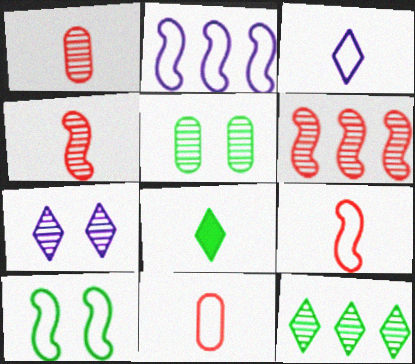[[2, 9, 10]]